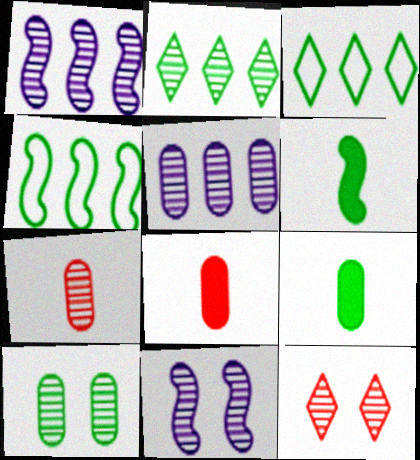[[2, 7, 11], 
[3, 6, 10], 
[3, 8, 11], 
[5, 7, 10], 
[10, 11, 12]]